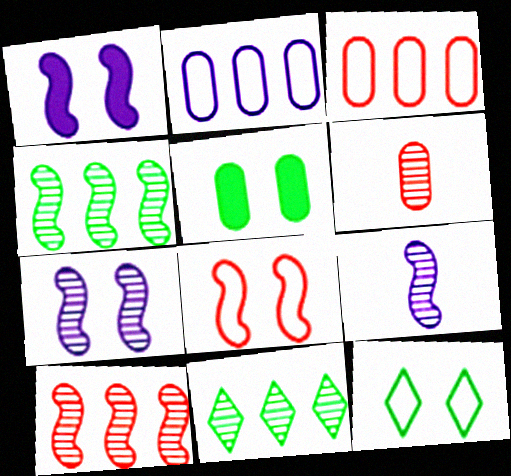[[2, 5, 6], 
[6, 7, 11]]